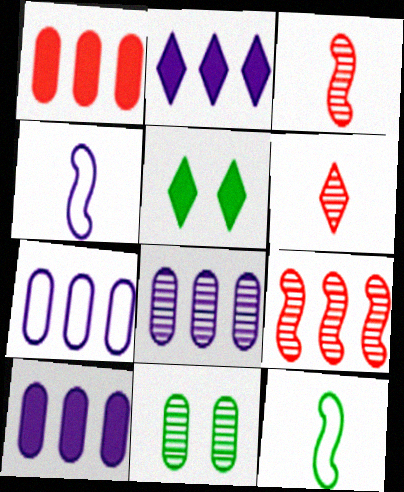[[3, 5, 7], 
[7, 8, 10]]